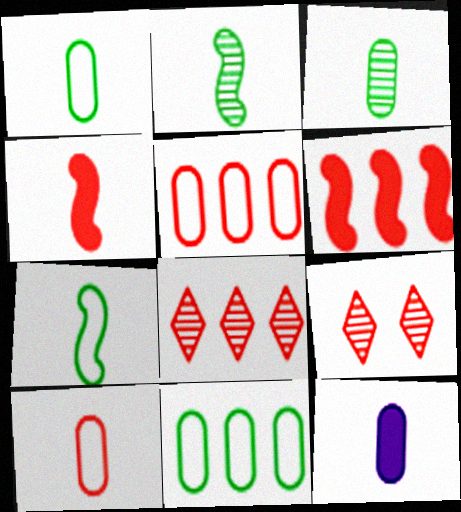[[3, 10, 12], 
[4, 5, 9], 
[5, 6, 8], 
[6, 9, 10]]